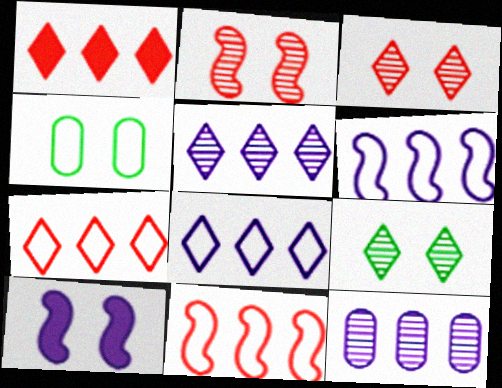[[3, 4, 10]]